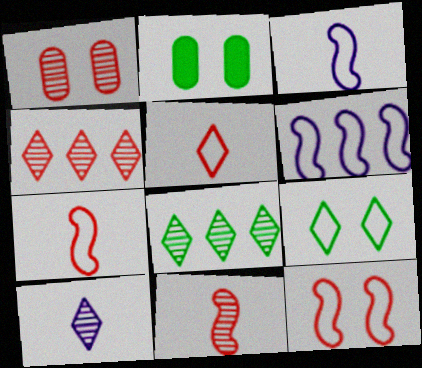[[1, 4, 11], 
[2, 3, 4]]